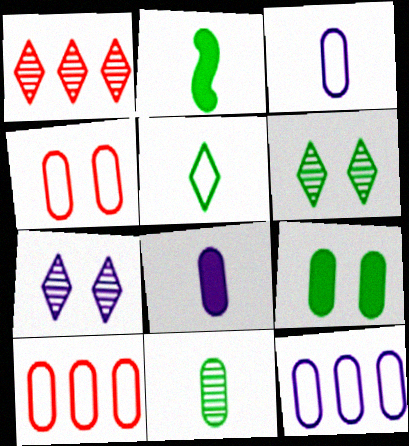[[2, 5, 11], 
[2, 7, 10]]